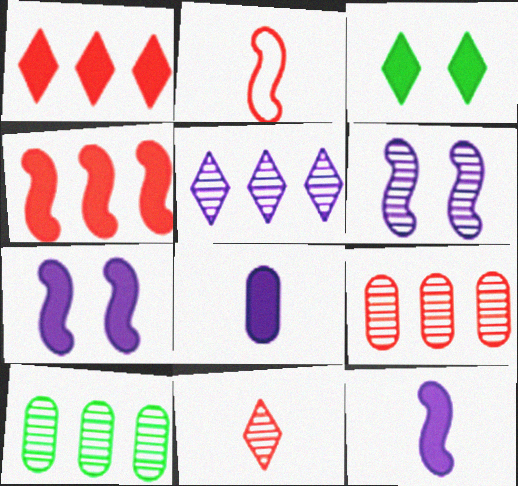[[3, 4, 8], 
[6, 10, 11]]